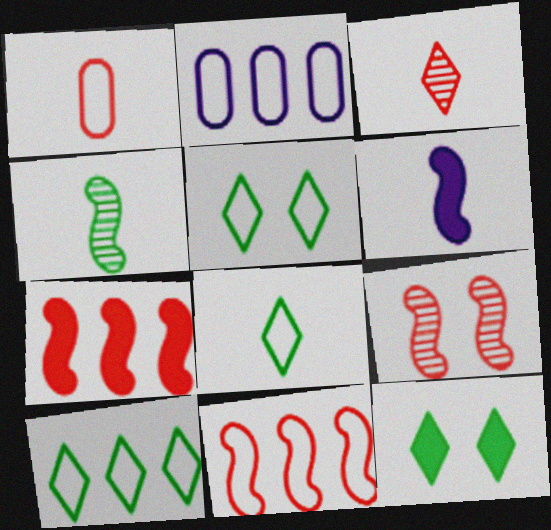[[2, 10, 11], 
[5, 8, 10]]